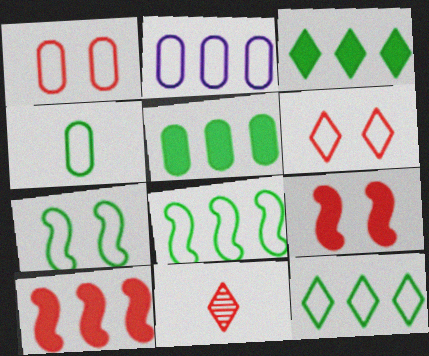[[1, 2, 4], 
[1, 10, 11], 
[4, 7, 12]]